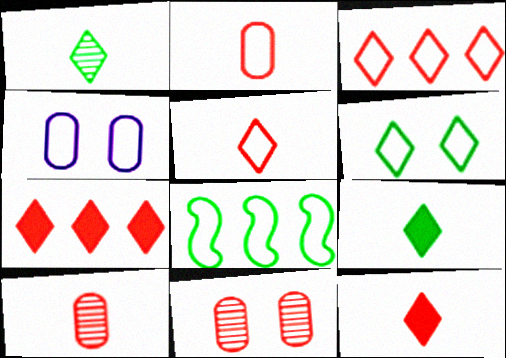[[4, 5, 8]]